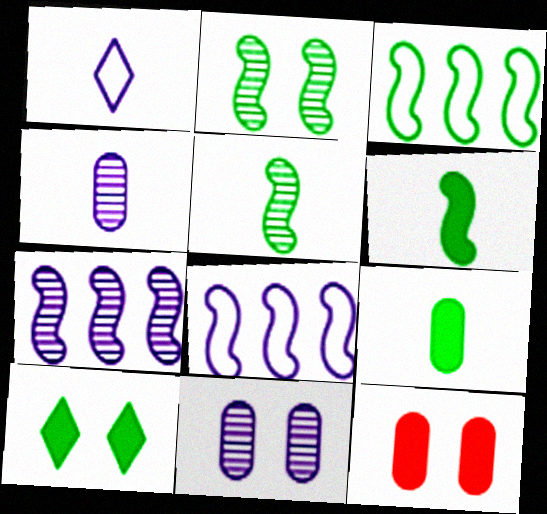[[2, 3, 6]]